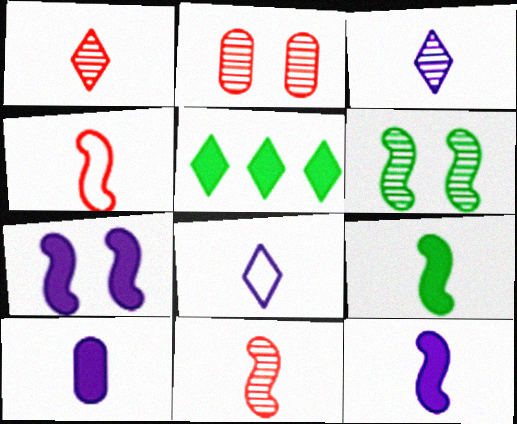[]